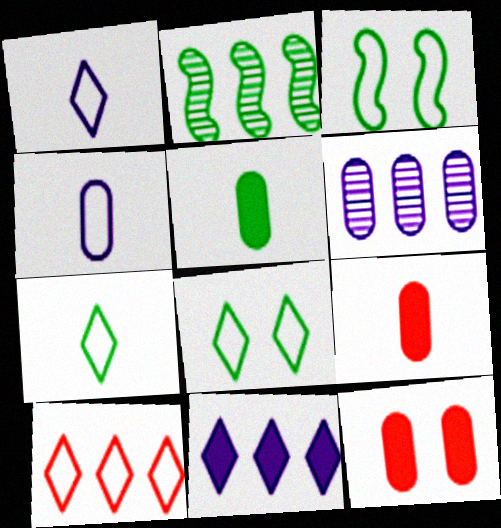[[1, 2, 12], 
[1, 8, 10], 
[2, 5, 8], 
[3, 4, 10]]